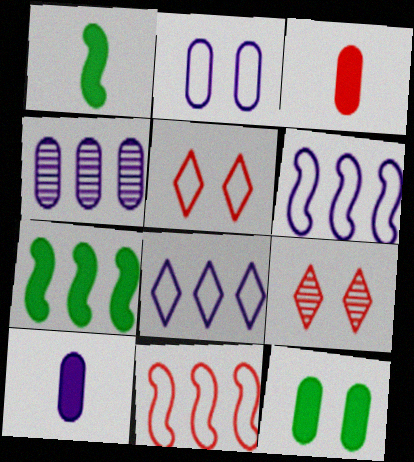[[1, 4, 5], 
[2, 4, 10], 
[3, 9, 11]]